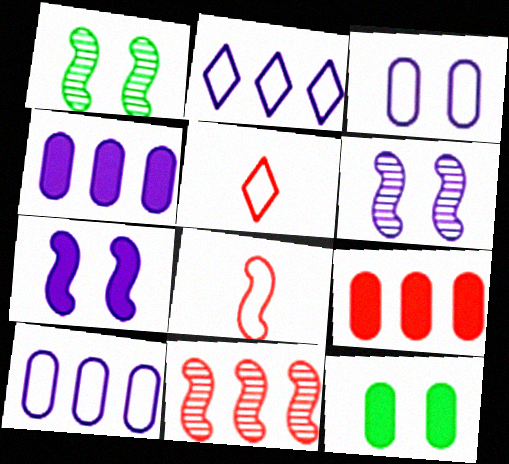[[1, 4, 5]]